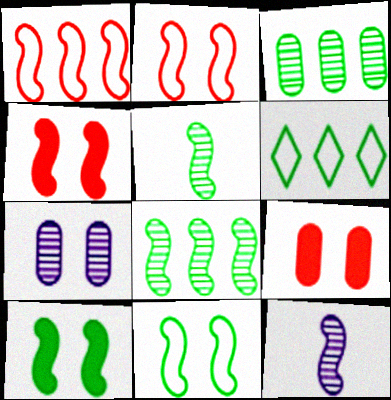[[1, 10, 12], 
[6, 9, 12]]